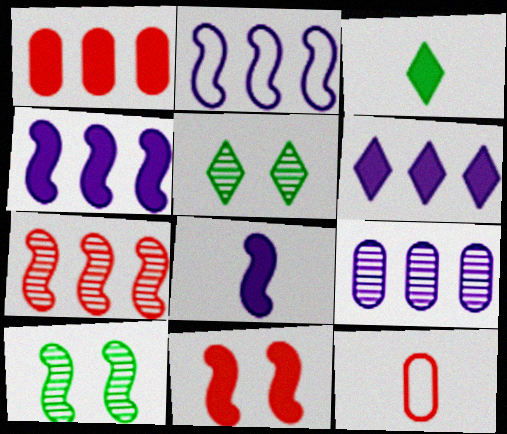[[2, 6, 9], 
[4, 5, 12], 
[6, 10, 12]]